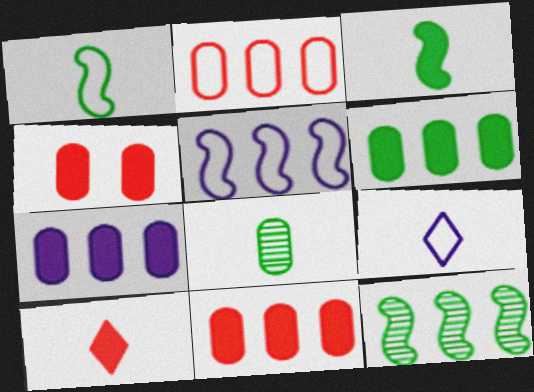[[4, 9, 12], 
[6, 7, 11]]